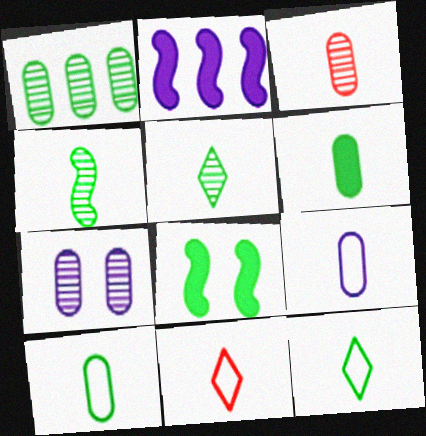[[1, 3, 7], 
[1, 8, 12], 
[3, 6, 9], 
[4, 6, 12]]